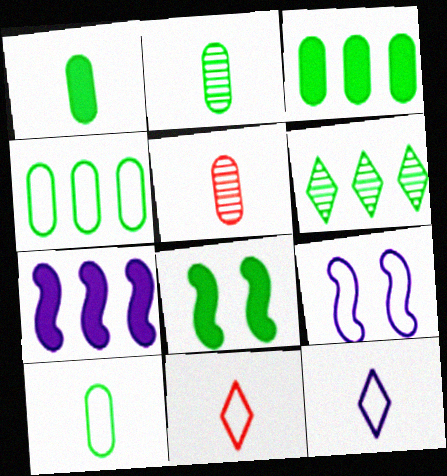[[1, 2, 10], 
[4, 9, 11], 
[6, 8, 10]]